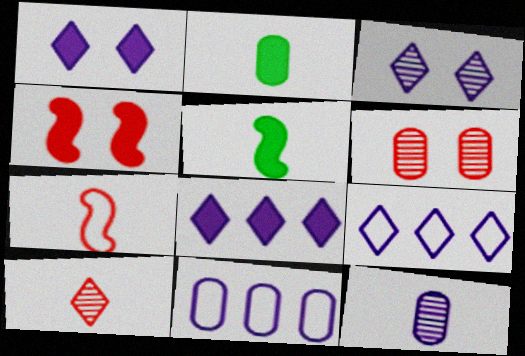[[2, 4, 8], 
[2, 6, 11], 
[5, 6, 9]]